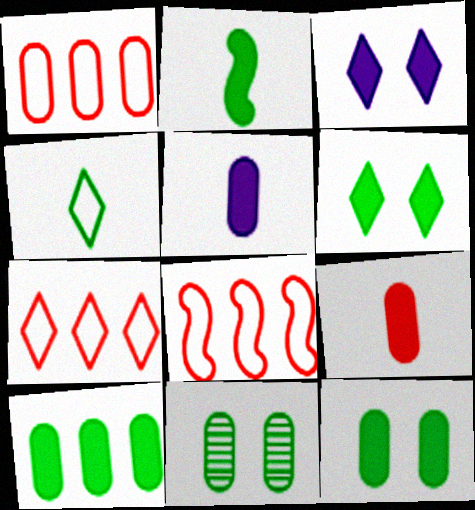[[1, 5, 11], 
[1, 7, 8], 
[2, 6, 10]]